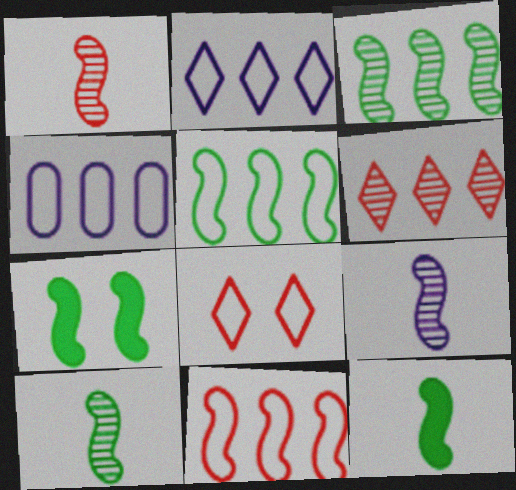[[1, 9, 10], 
[5, 7, 10], 
[7, 9, 11]]